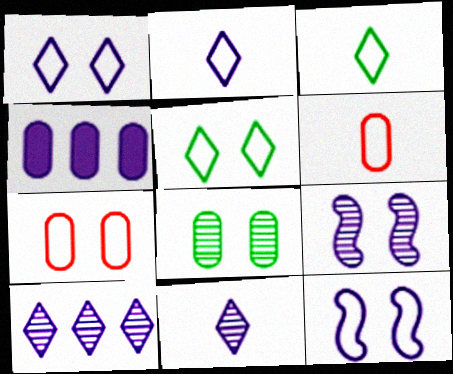[[2, 4, 9], 
[4, 6, 8], 
[4, 11, 12], 
[5, 7, 12]]